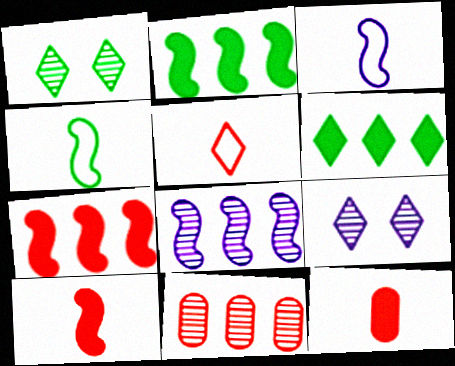[[5, 6, 9]]